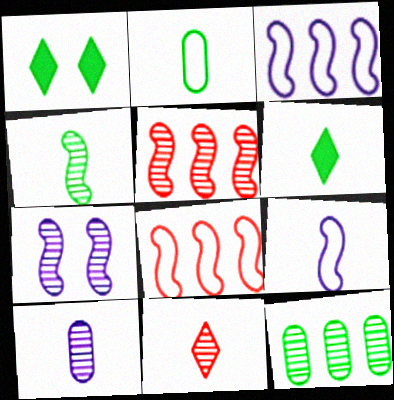[[1, 8, 10], 
[2, 4, 6], 
[4, 5, 7], 
[4, 10, 11], 
[7, 11, 12]]